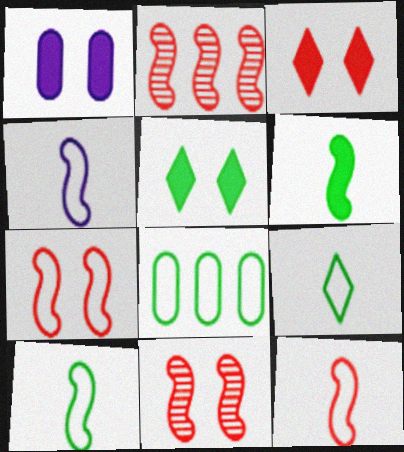[[1, 2, 9], 
[4, 10, 12]]